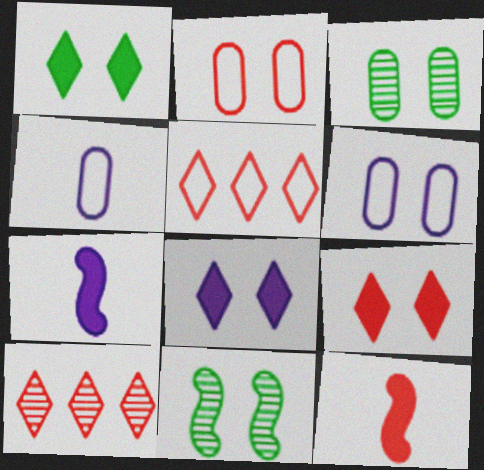[[1, 8, 9], 
[2, 8, 11], 
[2, 10, 12], 
[3, 5, 7], 
[6, 9, 11]]